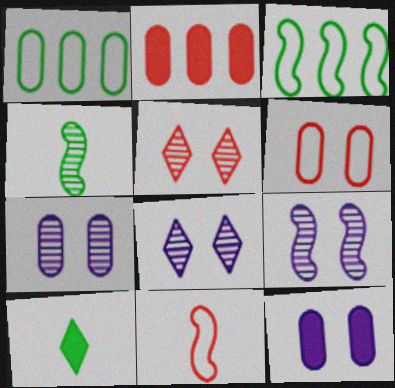[[2, 5, 11], 
[7, 8, 9]]